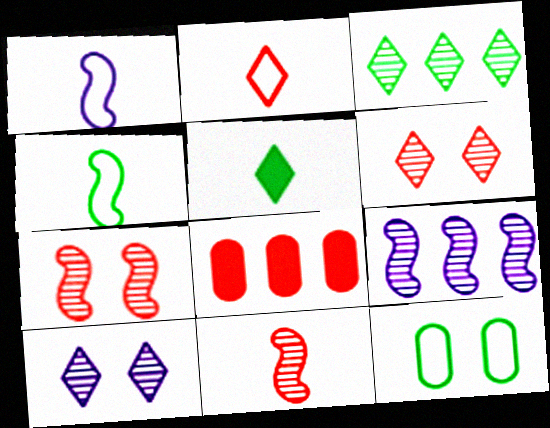[[2, 7, 8], 
[4, 8, 10]]